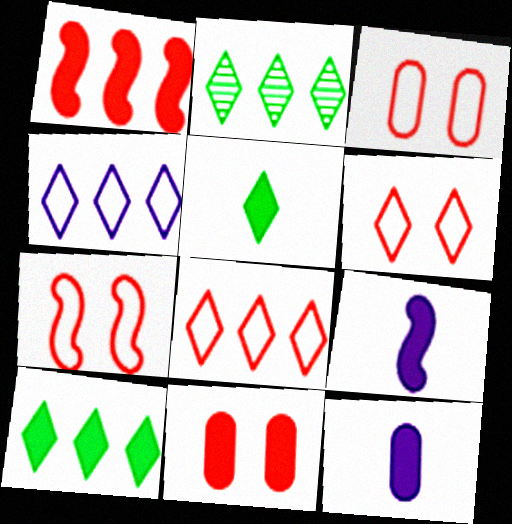[[2, 3, 9], 
[2, 7, 12], 
[3, 6, 7], 
[9, 10, 11]]